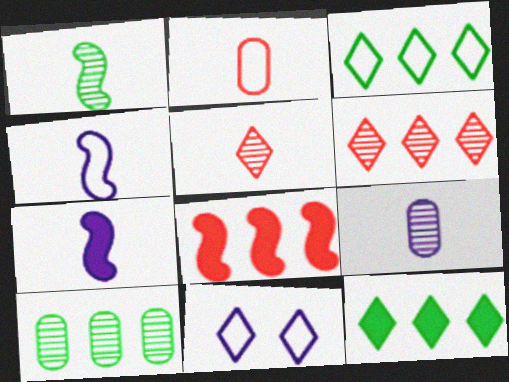[[1, 5, 9], 
[5, 11, 12]]